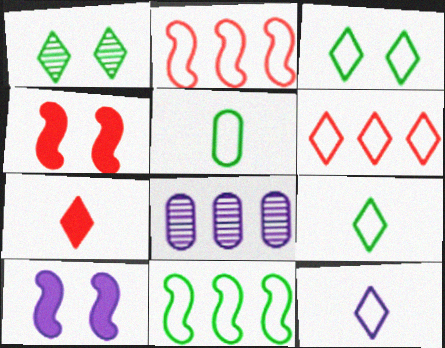[[3, 5, 11], 
[3, 6, 12], 
[4, 8, 9], 
[8, 10, 12]]